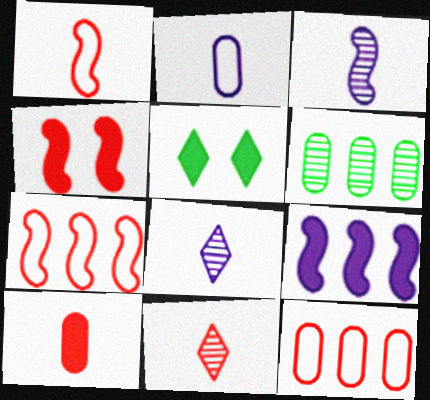[[1, 10, 11], 
[3, 5, 12], 
[4, 11, 12], 
[5, 9, 10]]